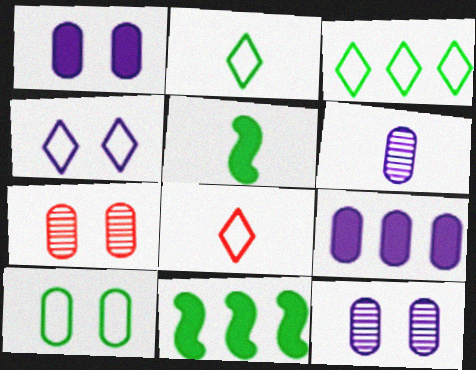[[1, 7, 10], 
[3, 4, 8], 
[5, 6, 8], 
[8, 11, 12]]